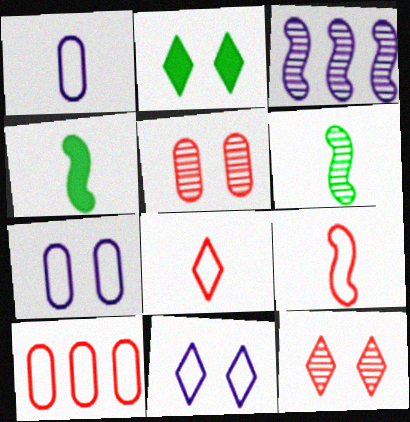[[2, 11, 12]]